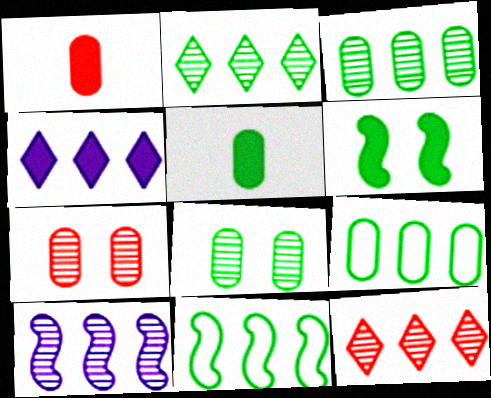[[1, 4, 6], 
[3, 10, 12], 
[5, 8, 9]]